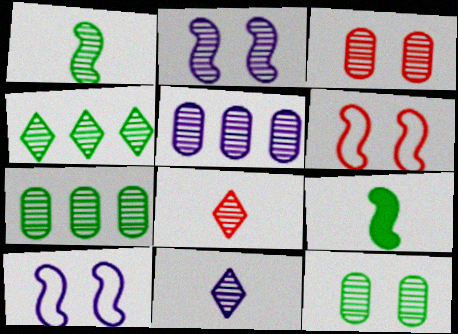[[1, 4, 12], 
[2, 5, 11], 
[2, 7, 8]]